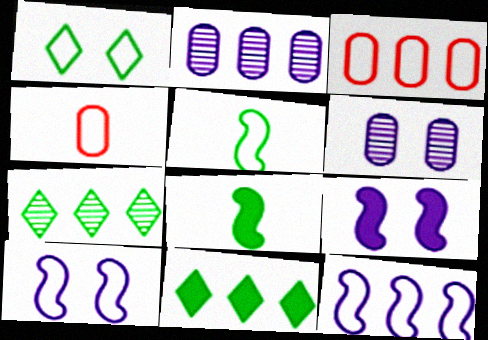[[1, 4, 12], 
[4, 7, 9]]